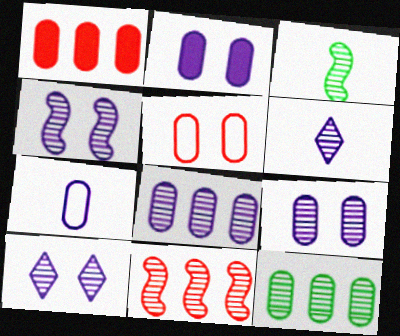[[2, 7, 8], 
[3, 4, 11], 
[4, 6, 8], 
[4, 9, 10]]